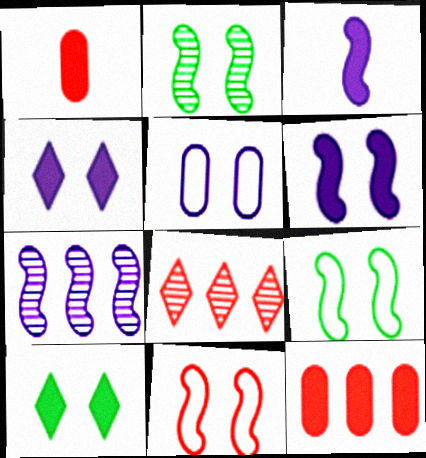[[1, 8, 11], 
[2, 6, 11], 
[3, 10, 12]]